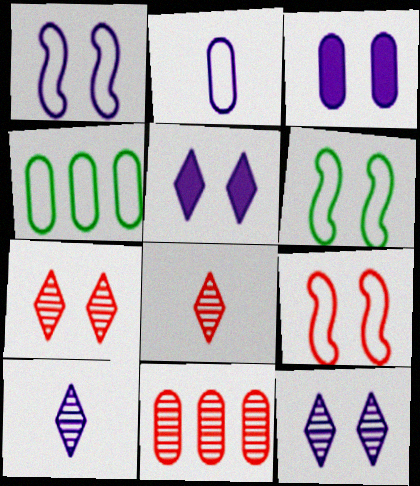[[1, 3, 12], 
[1, 6, 9], 
[3, 6, 7]]